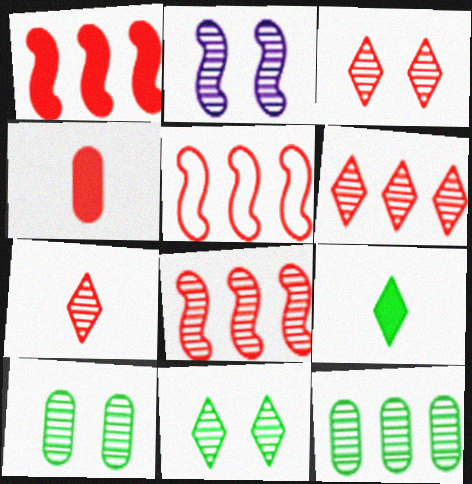[[1, 5, 8], 
[2, 3, 10], 
[2, 7, 12], 
[3, 4, 5], 
[3, 6, 7]]